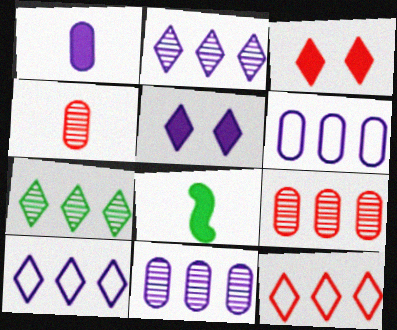[]